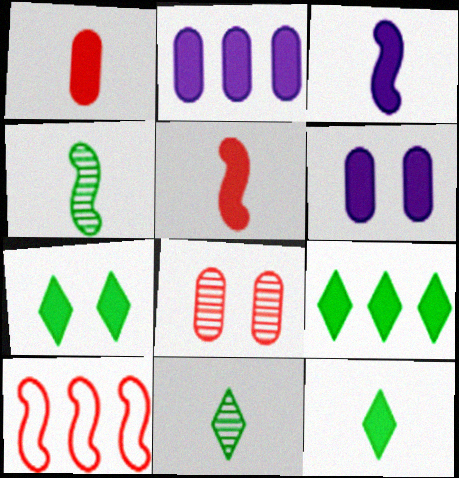[[1, 3, 12], 
[2, 5, 7], 
[5, 6, 9], 
[6, 10, 11], 
[7, 9, 12]]